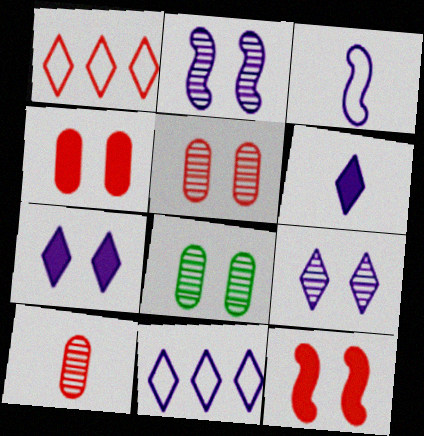[[1, 10, 12], 
[6, 9, 11]]